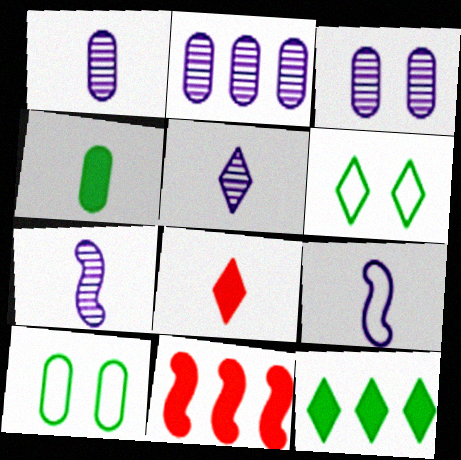[[1, 2, 3], 
[1, 5, 7], 
[1, 6, 11], 
[5, 10, 11]]